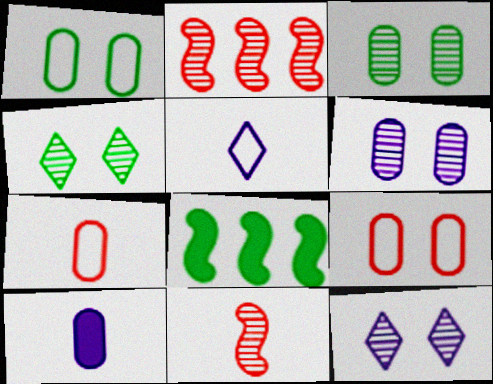[[7, 8, 12]]